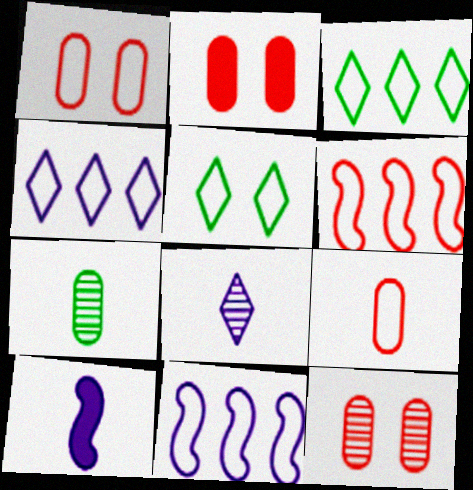[[1, 2, 12], 
[3, 10, 12], 
[5, 9, 11]]